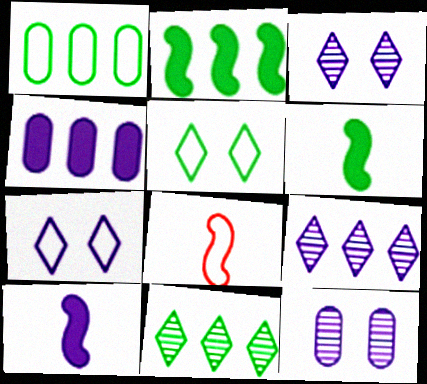[[1, 2, 11], 
[1, 7, 8]]